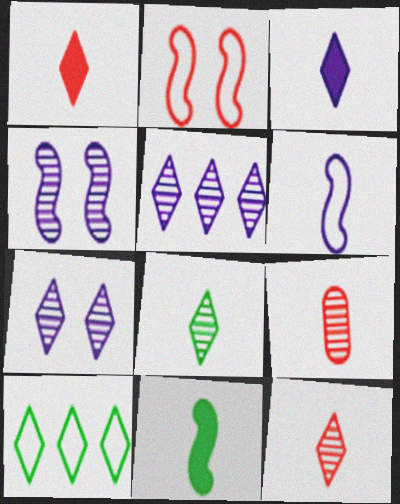[[1, 7, 10]]